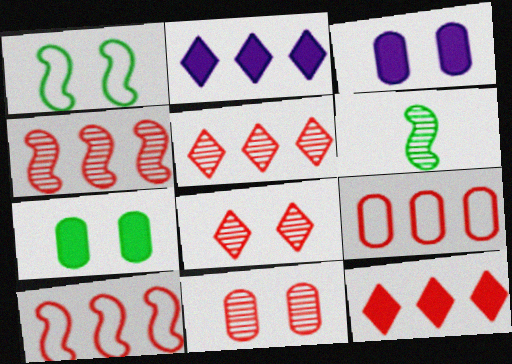[[1, 3, 8], 
[4, 9, 12]]